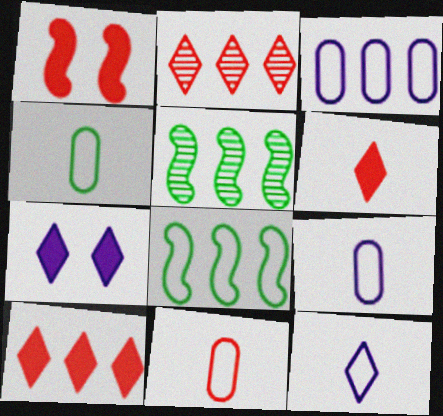[[1, 2, 11], 
[3, 5, 10], 
[4, 9, 11], 
[5, 7, 11]]